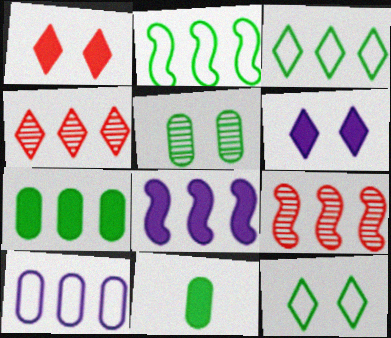[[1, 8, 11], 
[2, 8, 9]]